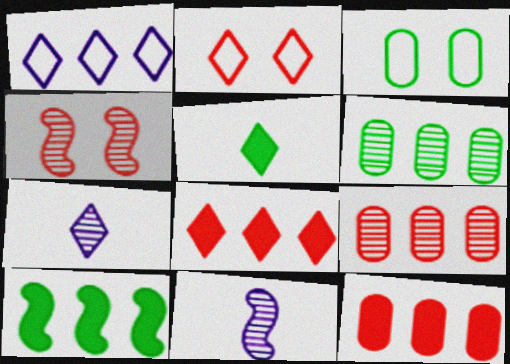[[1, 9, 10], 
[3, 8, 11], 
[4, 6, 7]]